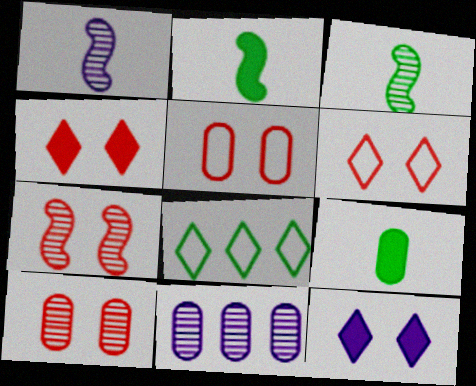[[2, 6, 11], 
[4, 5, 7], 
[5, 9, 11]]